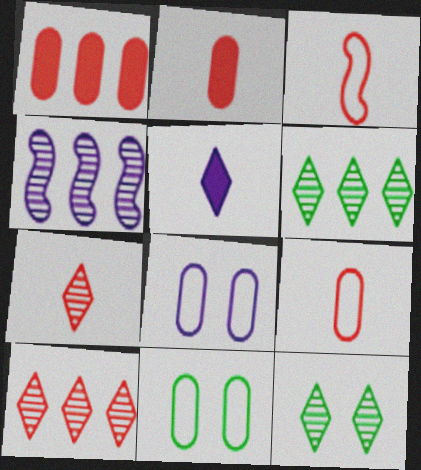[[2, 3, 7], 
[4, 5, 8]]